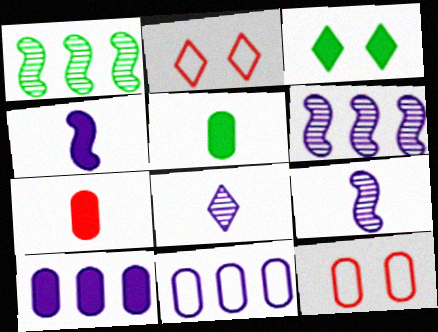[[2, 5, 6]]